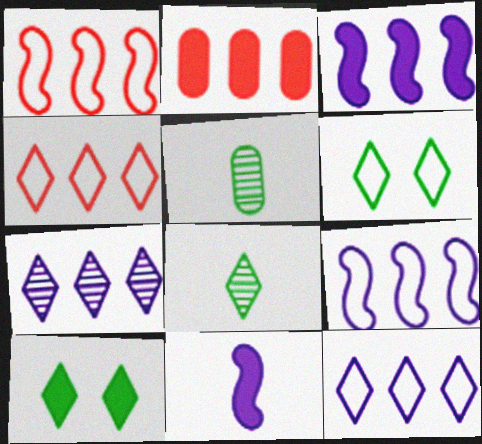[[2, 10, 11]]